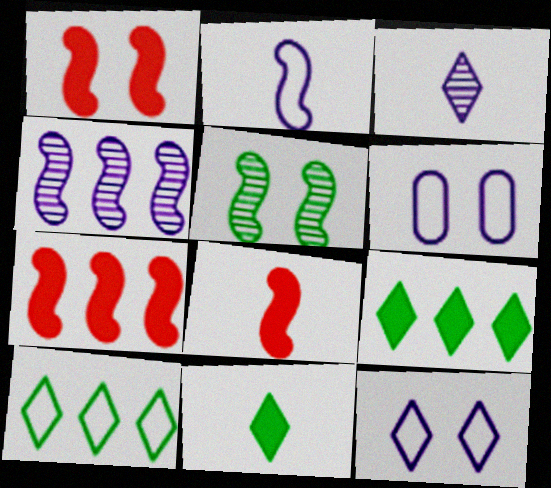[[1, 7, 8], 
[2, 5, 7]]